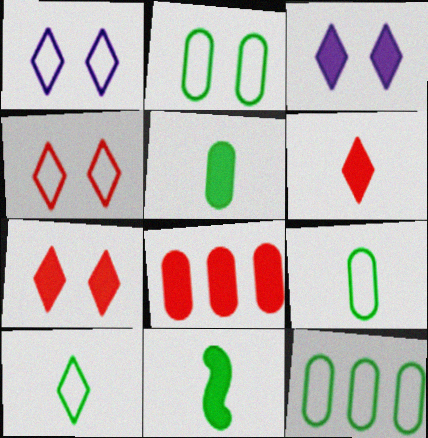[[2, 9, 12], 
[3, 8, 11]]